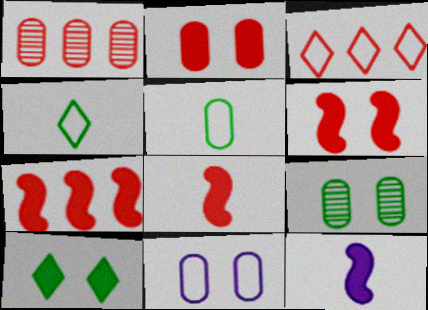[[1, 3, 7], 
[2, 9, 11], 
[3, 9, 12], 
[6, 7, 8]]